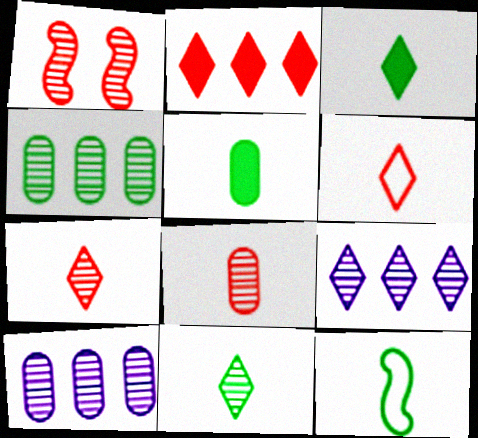[[1, 10, 11], 
[5, 11, 12]]